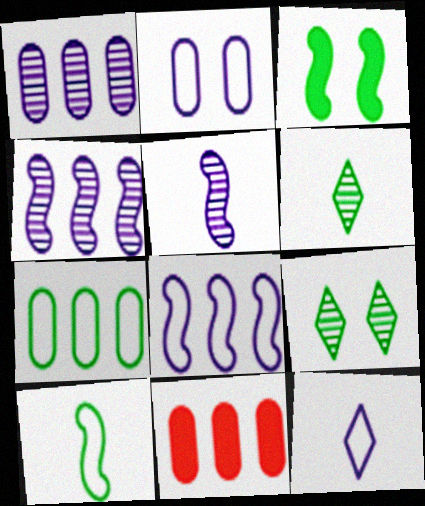[[1, 7, 11], 
[2, 8, 12], 
[3, 6, 7]]